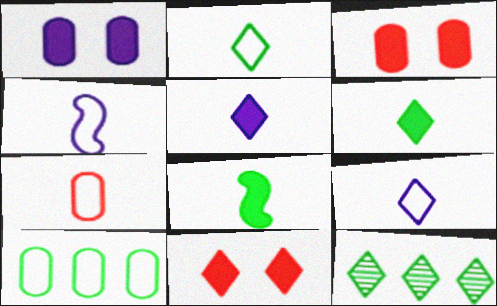[[2, 4, 7], 
[3, 4, 12], 
[9, 11, 12]]